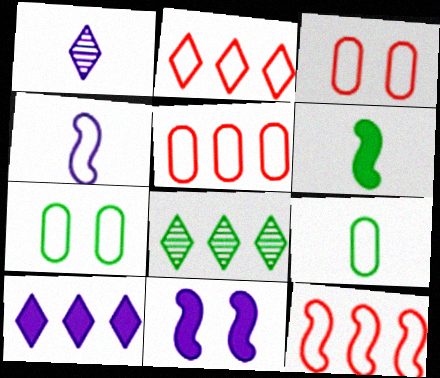[[2, 4, 7], 
[2, 5, 12], 
[2, 8, 10], 
[6, 7, 8]]